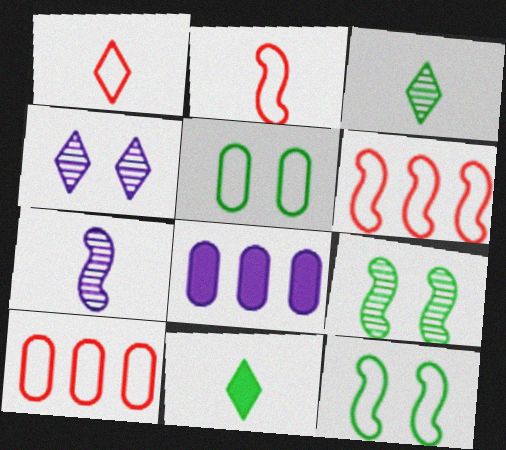[[1, 8, 9]]